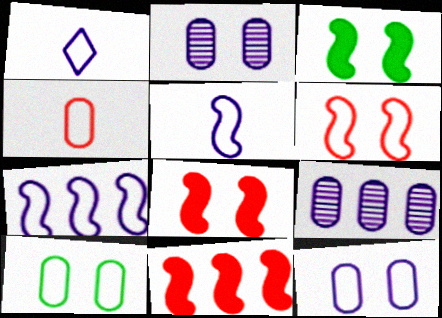[[1, 7, 12]]